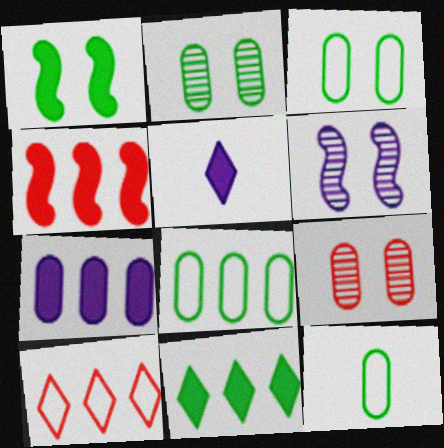[[3, 8, 12], 
[4, 7, 11], 
[7, 9, 12]]